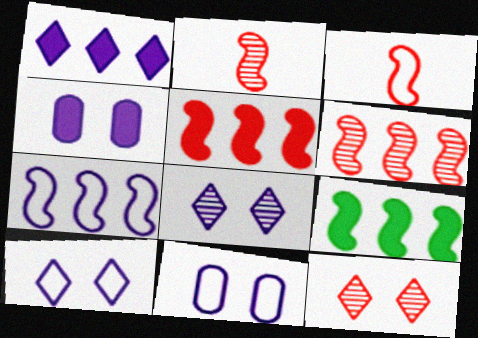[[6, 7, 9]]